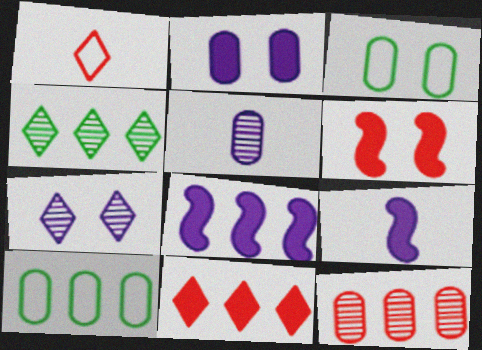[[1, 6, 12], 
[3, 6, 7]]